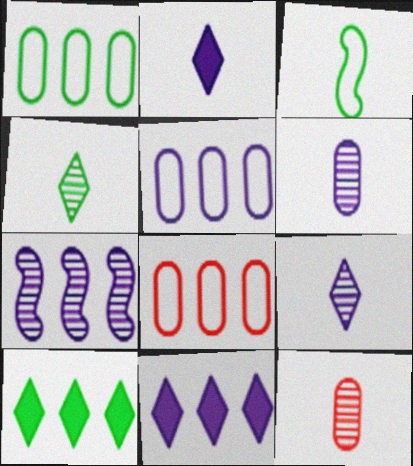[[1, 5, 8], 
[2, 3, 12], 
[5, 7, 11], 
[7, 8, 10]]